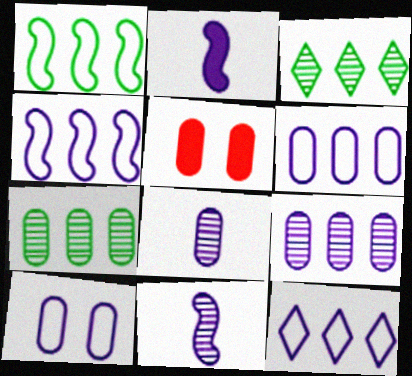[[4, 6, 12]]